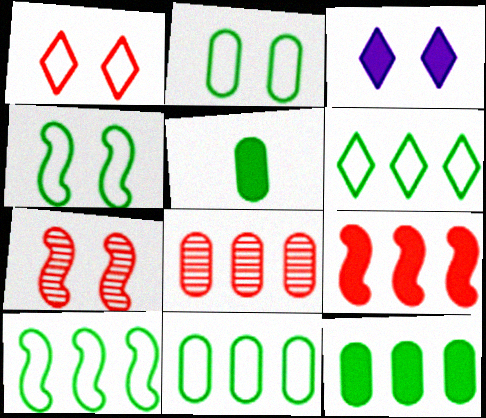[[2, 3, 7], 
[3, 5, 9], 
[6, 10, 11]]